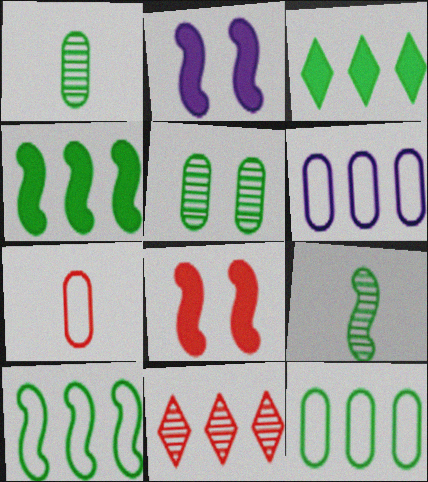[[4, 6, 11], 
[7, 8, 11]]